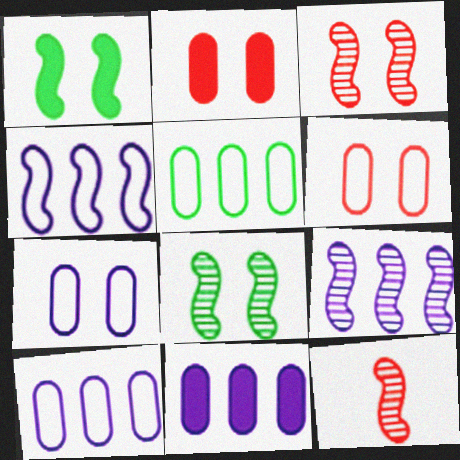[[1, 4, 12], 
[8, 9, 12]]